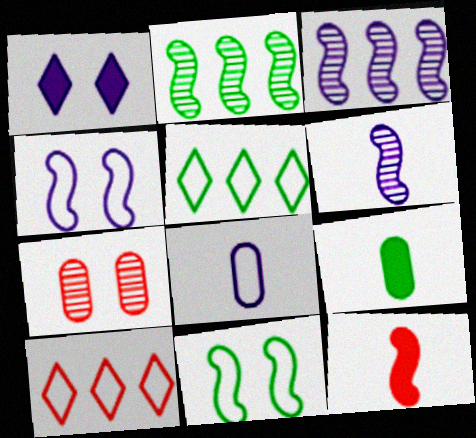[[1, 3, 8], 
[1, 7, 11], 
[2, 4, 12], 
[3, 11, 12], 
[7, 10, 12], 
[8, 10, 11]]